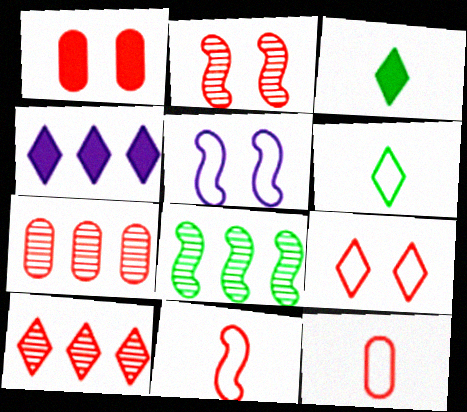[[1, 2, 9], 
[1, 7, 12], 
[1, 10, 11], 
[3, 5, 7]]